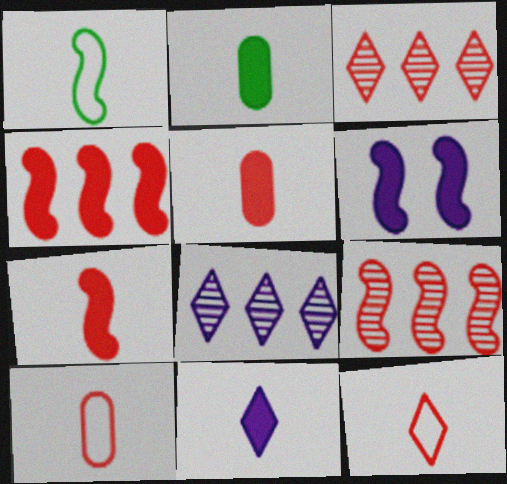[[1, 6, 9], 
[2, 7, 11]]